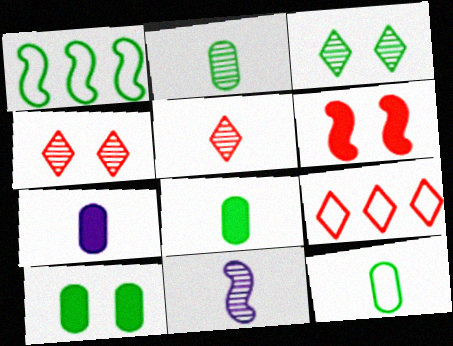[[1, 3, 8], 
[1, 4, 7], 
[1, 6, 11], 
[2, 5, 11], 
[2, 8, 12], 
[9, 10, 11]]